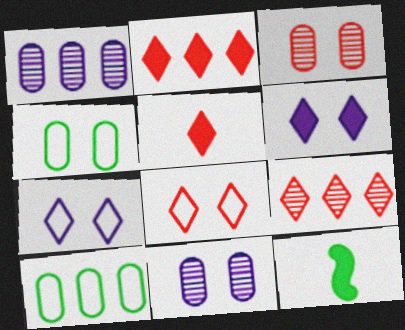[[1, 8, 12], 
[5, 8, 9]]